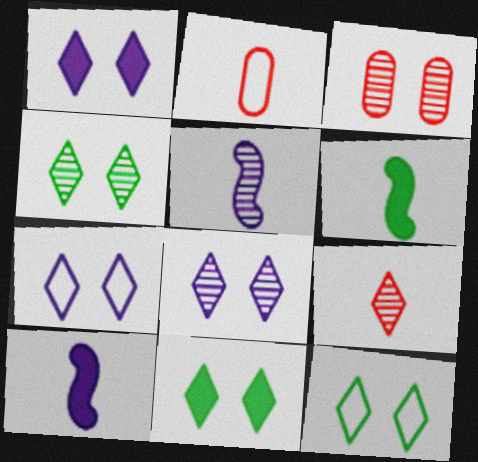[[1, 7, 8], 
[4, 11, 12]]